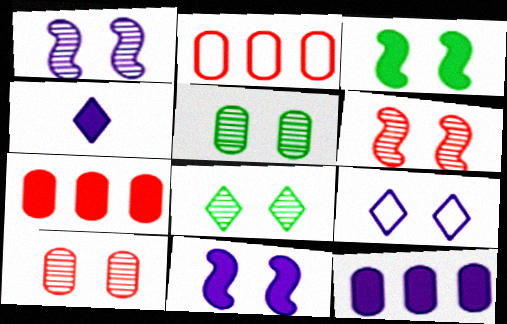[[1, 8, 10], 
[3, 4, 7], 
[3, 9, 10], 
[4, 11, 12]]